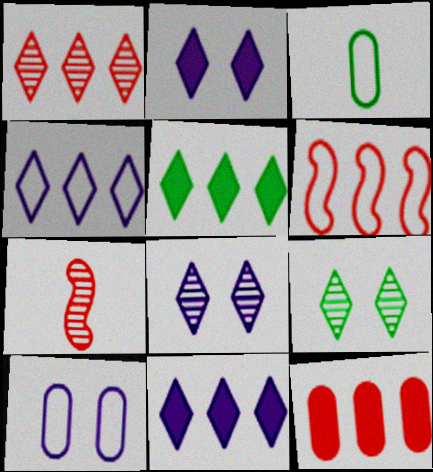[[1, 4, 5], 
[1, 6, 12], 
[5, 7, 10]]